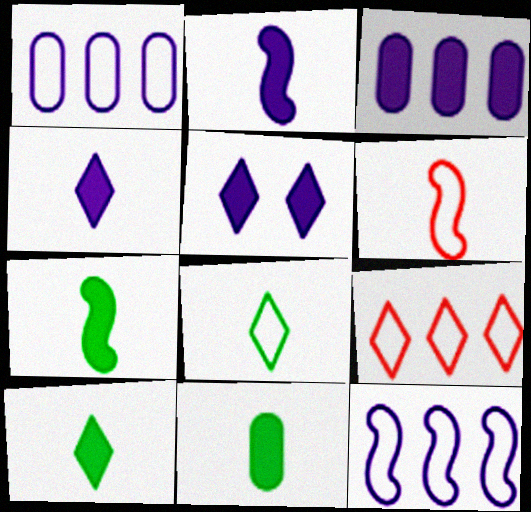[[2, 3, 5], 
[7, 10, 11]]